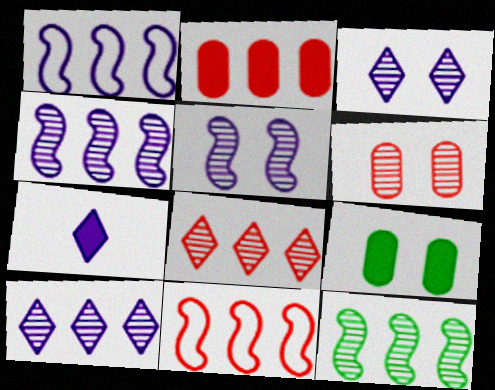[[2, 8, 11]]